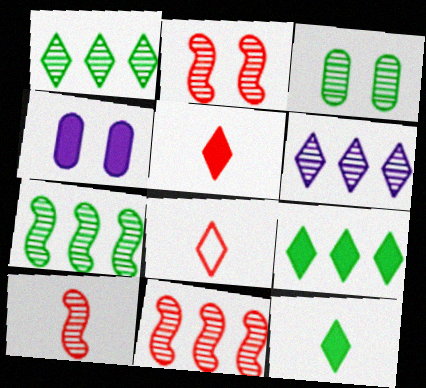[[2, 10, 11], 
[3, 6, 10], 
[4, 7, 8]]